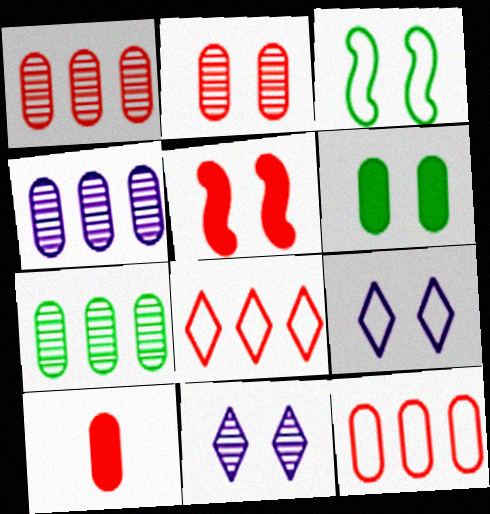[[1, 4, 7], 
[2, 10, 12]]